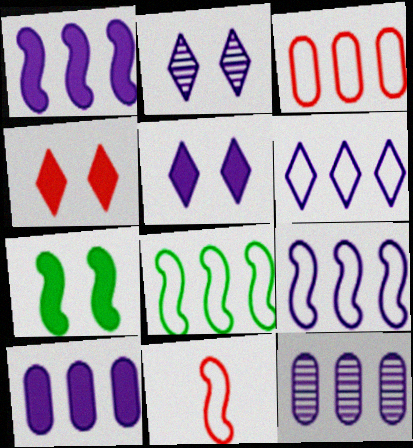[[1, 6, 12], 
[3, 6, 8]]